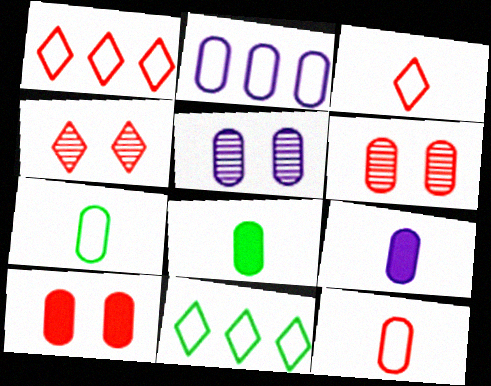[[2, 5, 9], 
[2, 6, 8]]